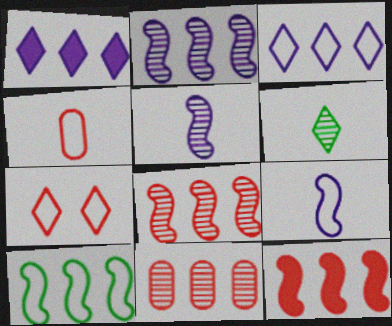[[1, 6, 7], 
[1, 10, 11], 
[2, 10, 12]]